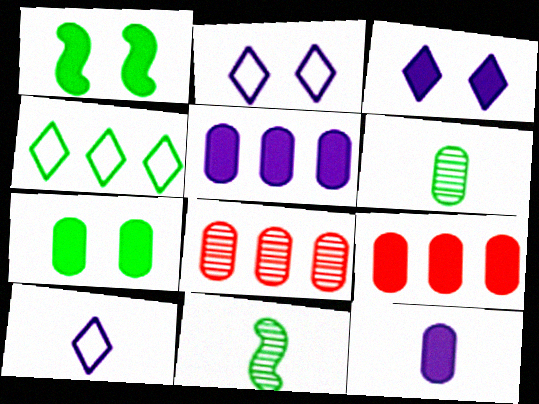[[1, 4, 6], 
[1, 8, 10], 
[2, 9, 11], 
[4, 7, 11], 
[7, 9, 12]]